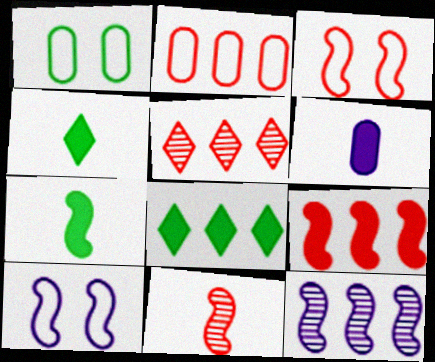[[2, 5, 9], 
[2, 8, 12], 
[3, 7, 12], 
[3, 9, 11]]